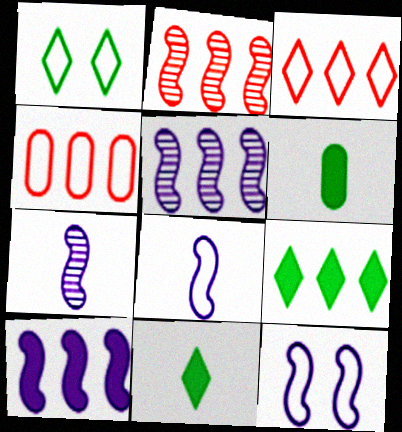[[1, 4, 8], 
[4, 5, 9], 
[7, 10, 12]]